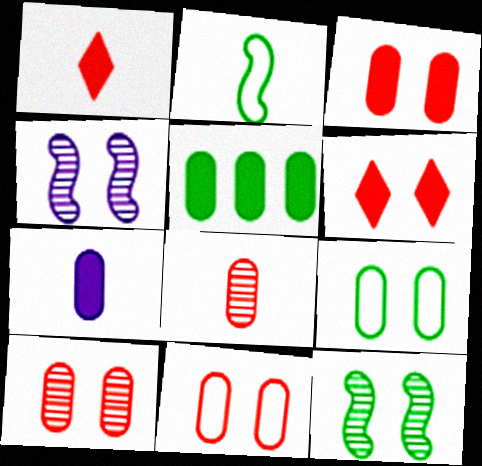[[3, 5, 7], 
[3, 10, 11], 
[4, 6, 9]]